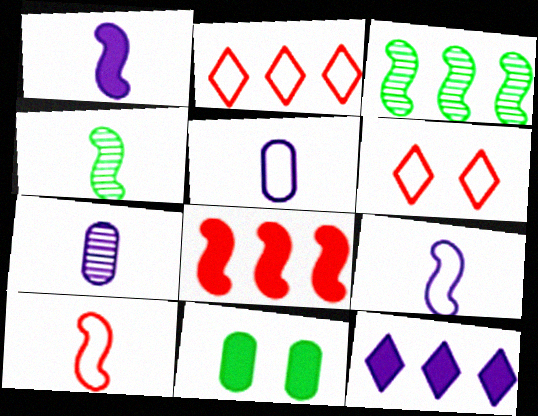[[1, 4, 10]]